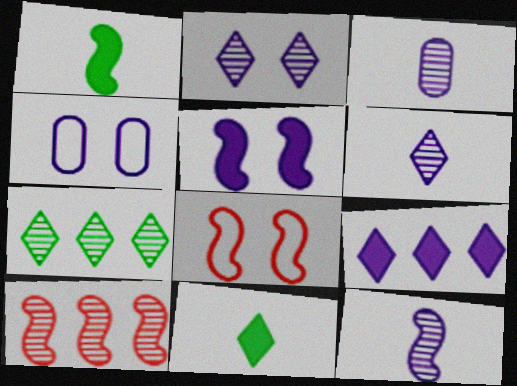[[2, 4, 5], 
[3, 6, 12], 
[4, 9, 12], 
[4, 10, 11]]